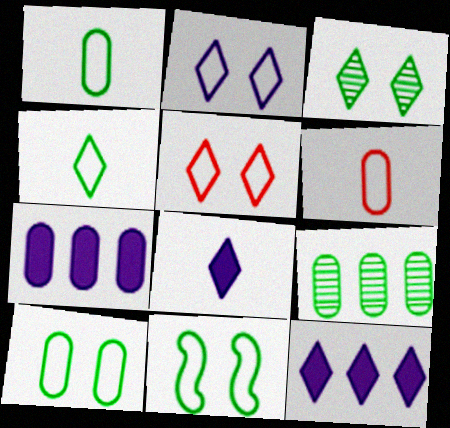[]